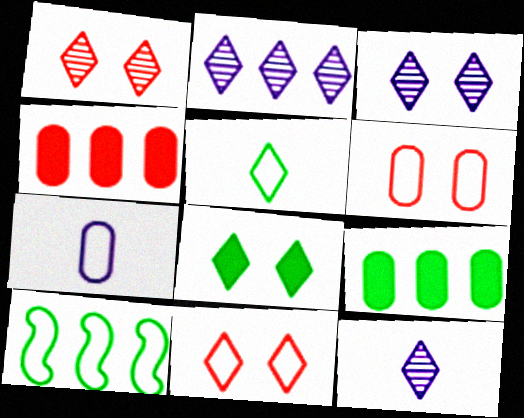[[2, 3, 12], 
[2, 4, 10], 
[3, 8, 11], 
[7, 10, 11]]